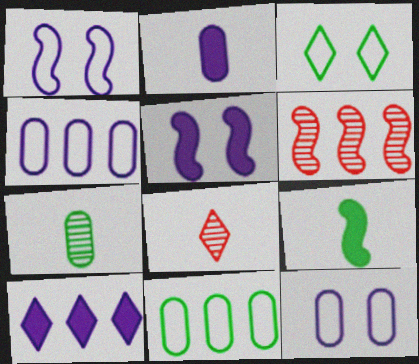[[1, 6, 9], 
[2, 3, 6], 
[2, 5, 10], 
[3, 8, 10], 
[5, 8, 11], 
[6, 10, 11]]